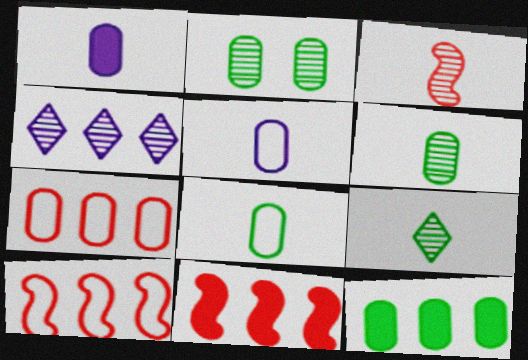[[1, 2, 7], 
[2, 3, 4], 
[2, 8, 12], 
[4, 10, 12]]